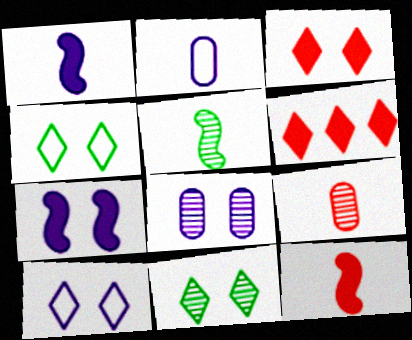[[3, 10, 11], 
[7, 8, 10]]